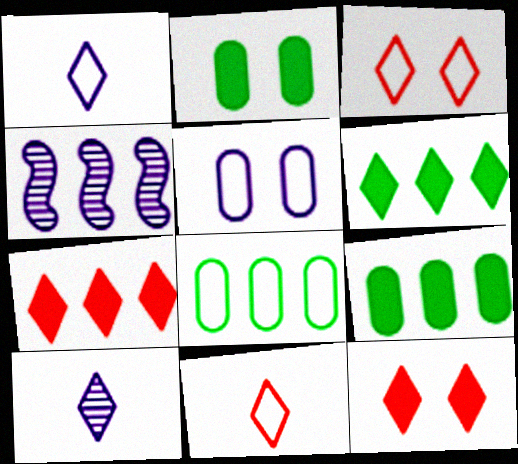[[2, 4, 11], 
[3, 6, 10], 
[4, 7, 8]]